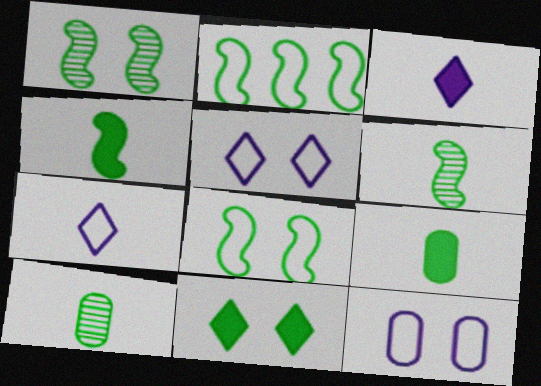[[1, 2, 4], 
[2, 10, 11]]